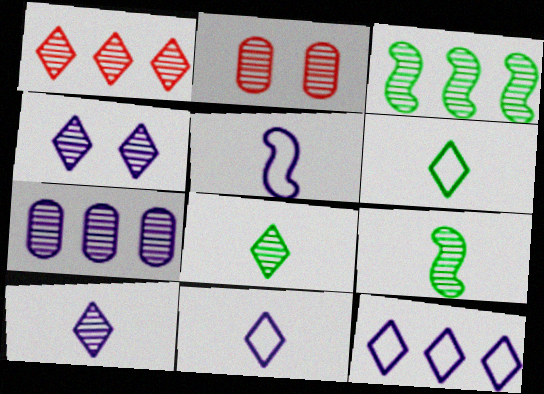[[1, 3, 7], 
[1, 4, 8], 
[2, 3, 10]]